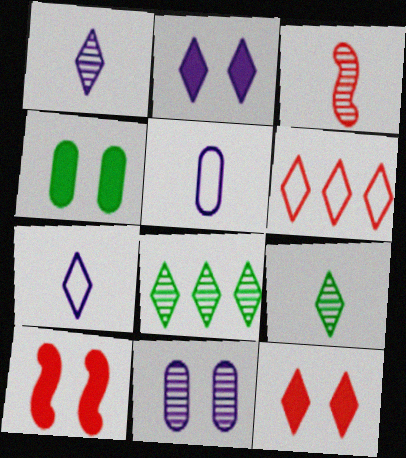[[2, 4, 10], 
[2, 6, 9], 
[3, 8, 11], 
[5, 8, 10], 
[7, 8, 12]]